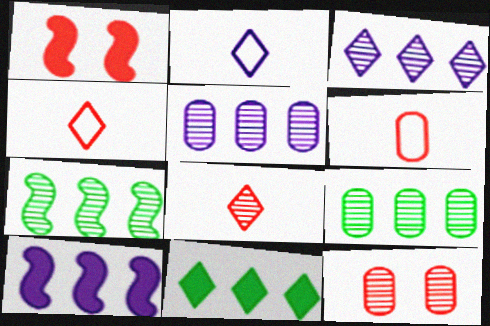[[1, 2, 9]]